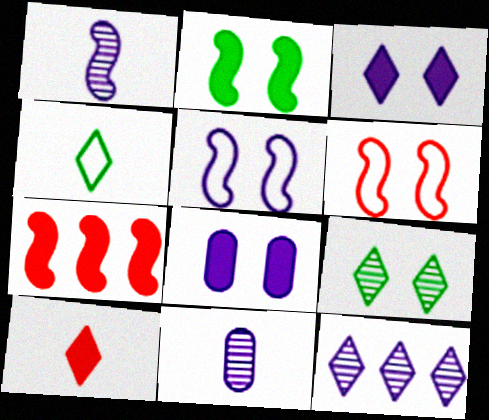[[6, 8, 9]]